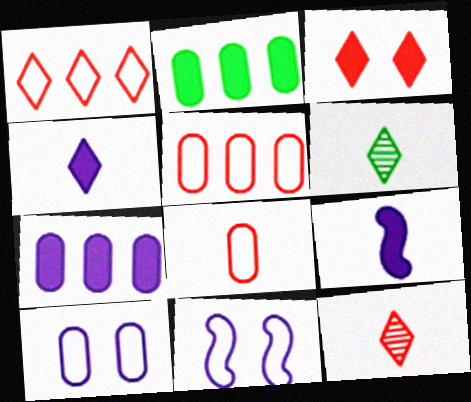[[1, 3, 12], 
[2, 3, 9], 
[2, 11, 12], 
[6, 8, 9]]